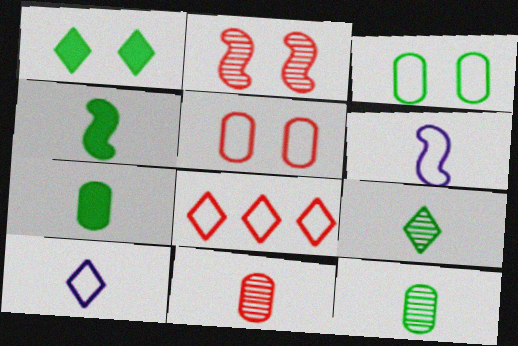[[3, 6, 8], 
[4, 10, 11]]